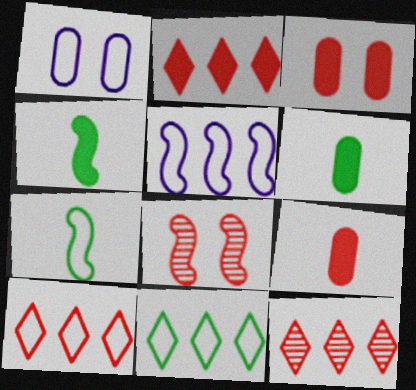[[1, 4, 12], 
[1, 7, 10], 
[2, 10, 12], 
[4, 5, 8], 
[8, 9, 10]]